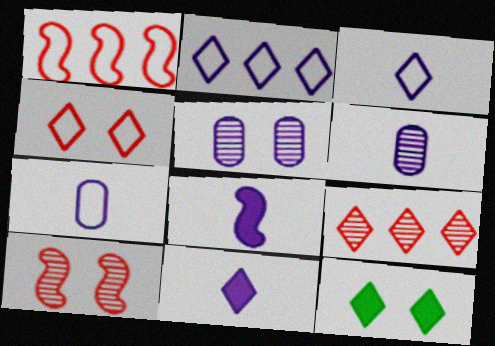[[1, 6, 12], 
[2, 5, 8], 
[3, 6, 8], 
[3, 9, 12]]